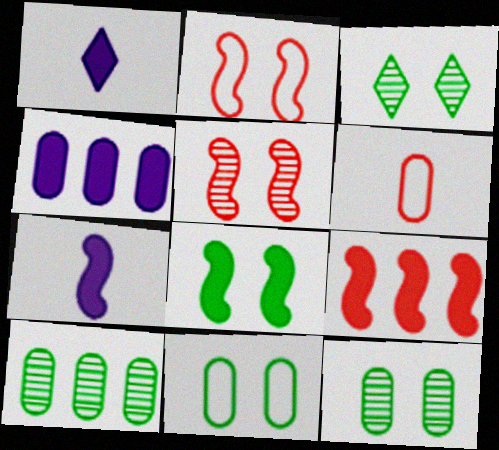[[1, 2, 10], 
[3, 8, 11], 
[4, 6, 12], 
[7, 8, 9]]